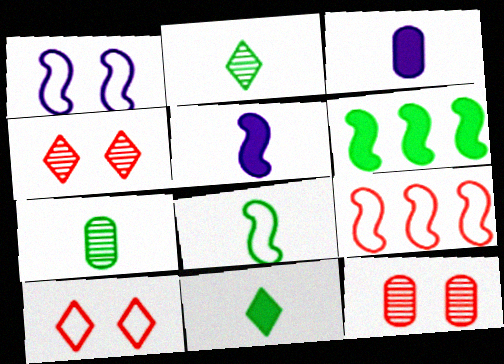[[1, 8, 9], 
[7, 8, 11]]